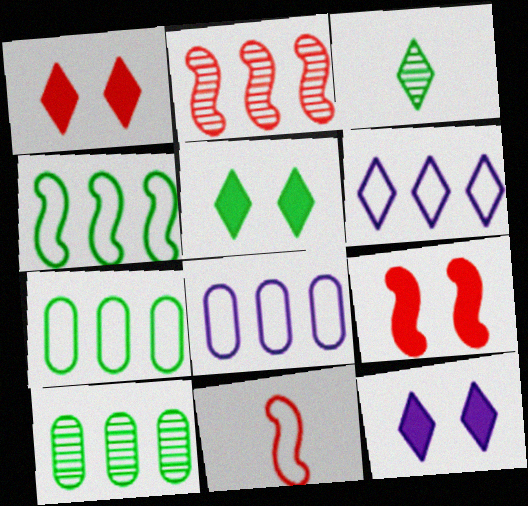[[1, 3, 6], 
[1, 5, 12], 
[2, 9, 11], 
[3, 8, 9], 
[10, 11, 12]]